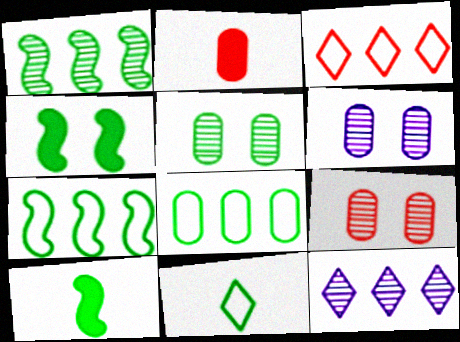[[2, 6, 8], 
[3, 6, 10], 
[5, 6, 9]]